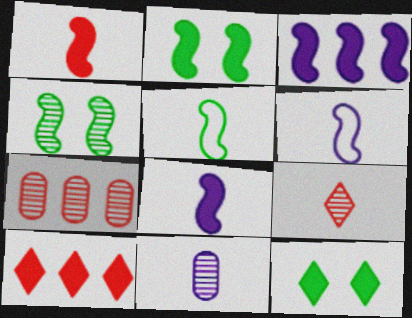[[1, 2, 3], 
[6, 7, 12]]